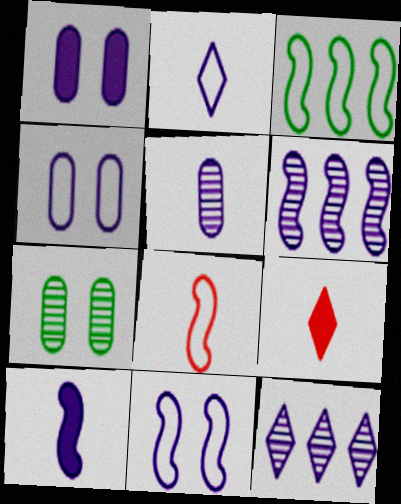[[1, 2, 6], 
[2, 5, 10], 
[3, 8, 11], 
[4, 10, 12], 
[6, 10, 11]]